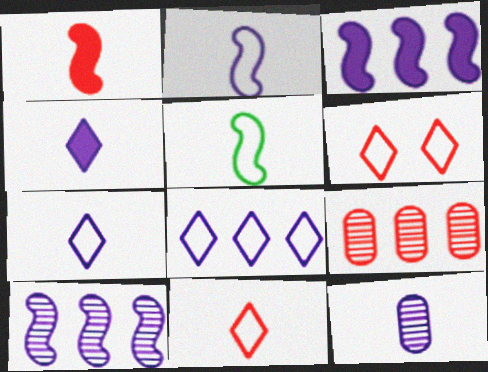[[1, 6, 9], 
[2, 4, 12]]